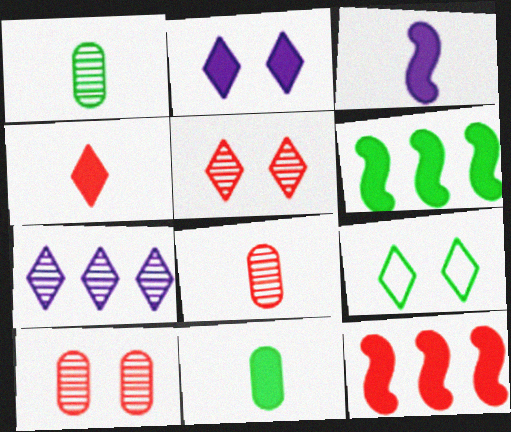[[1, 6, 9], 
[2, 5, 9], 
[2, 11, 12], 
[3, 4, 11], 
[4, 7, 9]]